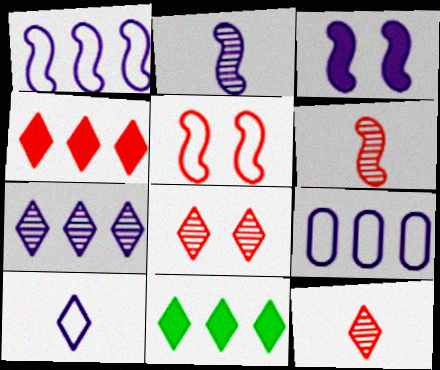[[1, 2, 3], 
[8, 10, 11]]